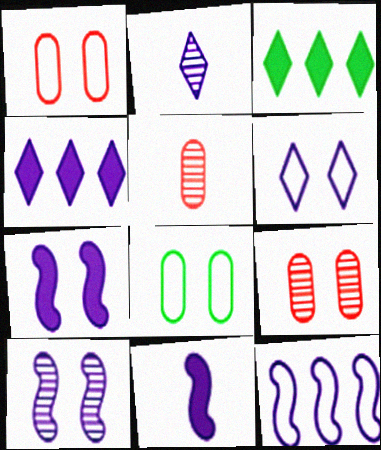[[2, 4, 6], 
[10, 11, 12]]